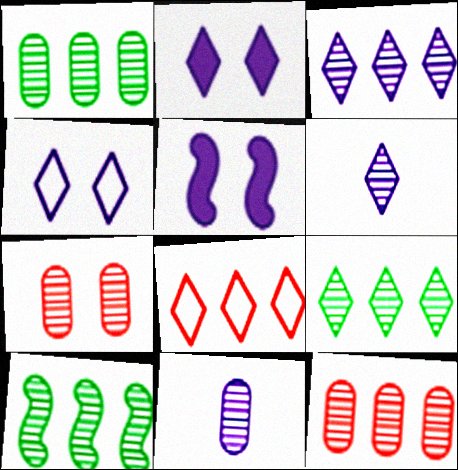[[1, 7, 11], 
[1, 9, 10], 
[3, 10, 12], 
[6, 7, 10]]